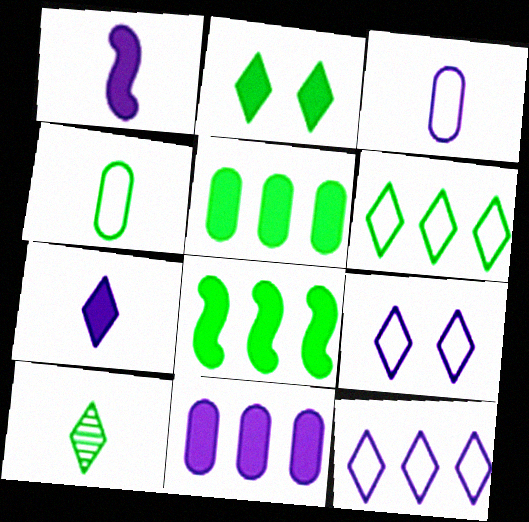[[2, 6, 10]]